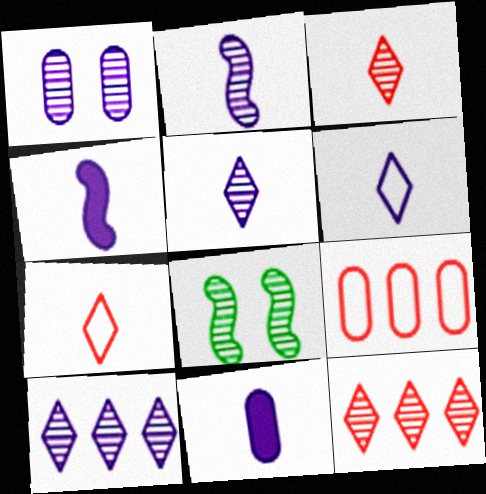[[1, 2, 10], 
[2, 6, 11]]